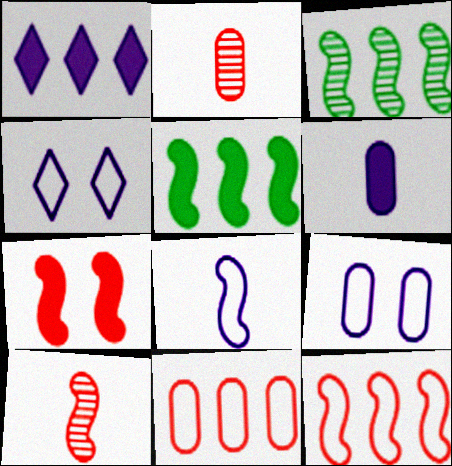[[1, 3, 11], 
[2, 4, 5], 
[3, 7, 8], 
[7, 10, 12]]